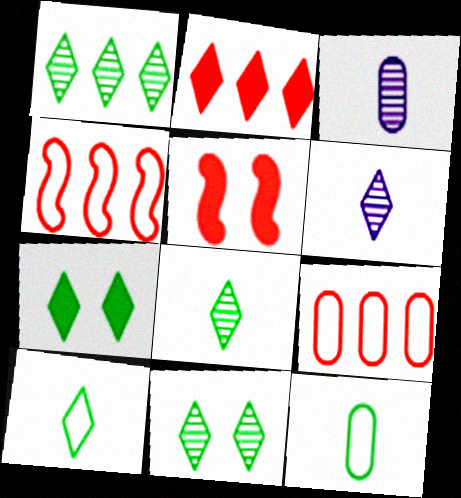[[1, 7, 10], 
[1, 8, 11], 
[3, 4, 7]]